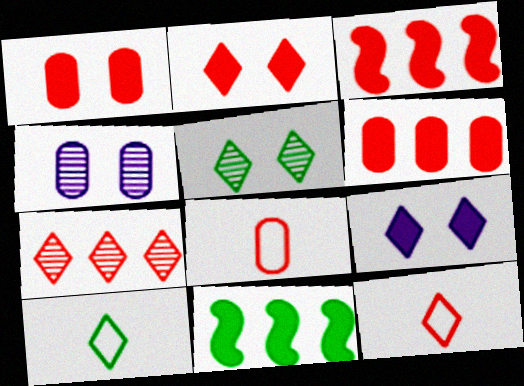[[2, 7, 12], 
[3, 4, 10], 
[4, 11, 12], 
[7, 9, 10]]